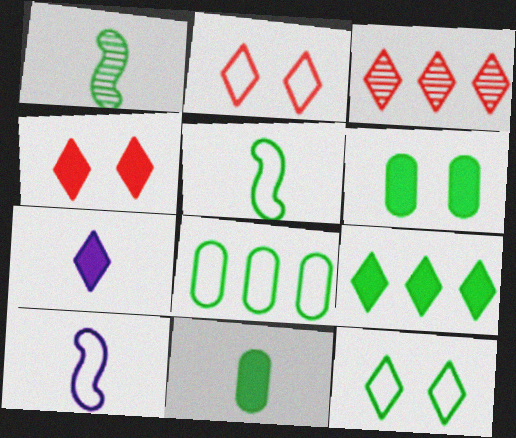[[2, 8, 10], 
[3, 6, 10], 
[3, 7, 12], 
[4, 7, 9], 
[5, 8, 12]]